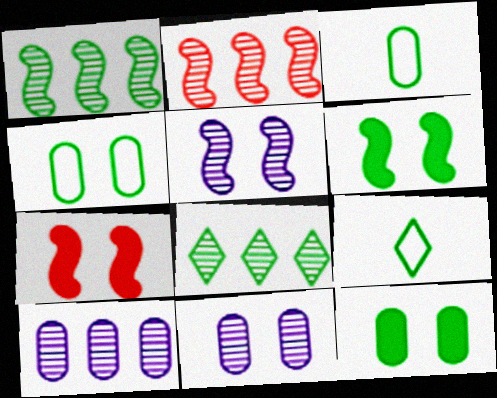[[1, 9, 12], 
[2, 8, 10], 
[3, 6, 8], 
[7, 9, 10]]